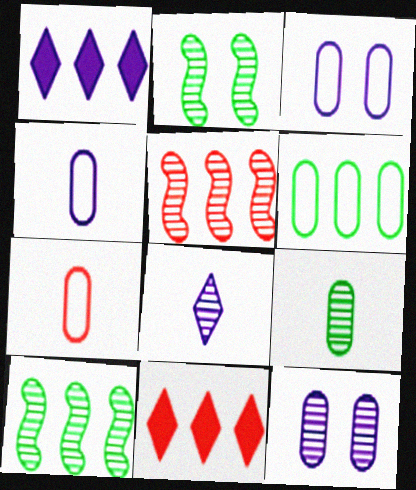[[1, 2, 7], 
[1, 5, 6], 
[2, 4, 11], 
[3, 6, 7]]